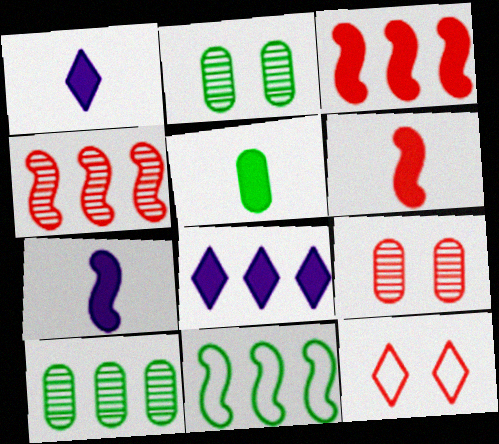[[1, 5, 6], 
[1, 9, 11], 
[7, 10, 12]]